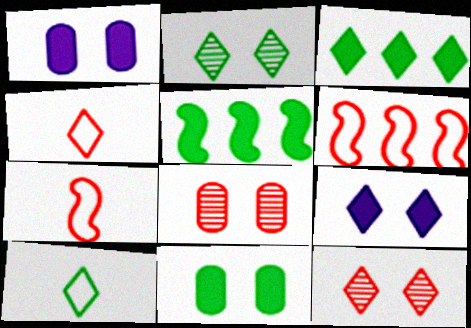[[2, 3, 10]]